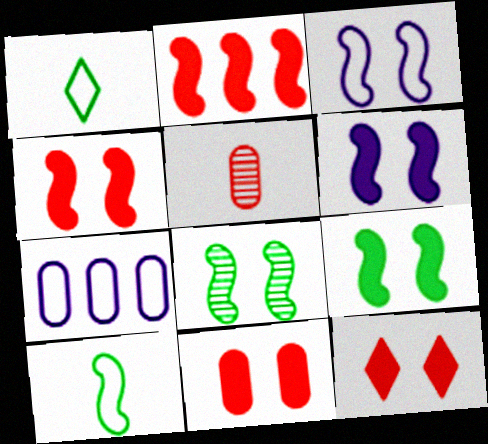[[3, 4, 8], 
[4, 6, 9], 
[4, 11, 12]]